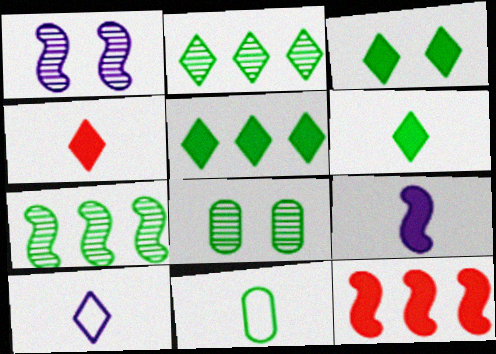[[3, 5, 6], 
[3, 7, 11], 
[8, 10, 12]]